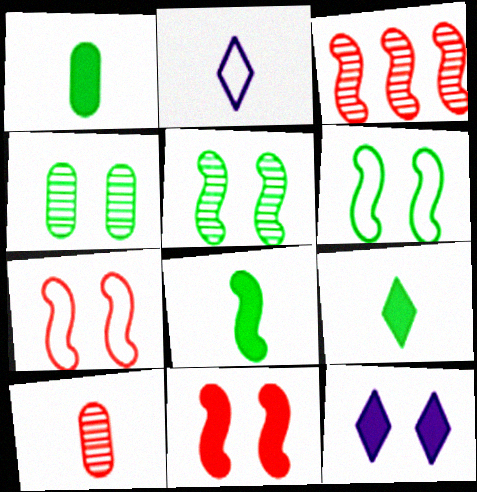[[1, 8, 9], 
[2, 8, 10], 
[4, 7, 12]]